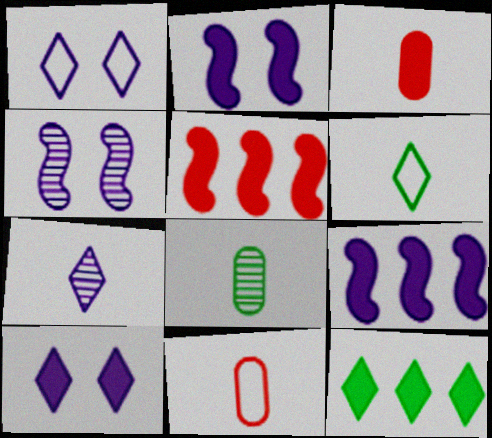[[1, 5, 8], 
[2, 3, 12], 
[4, 11, 12]]